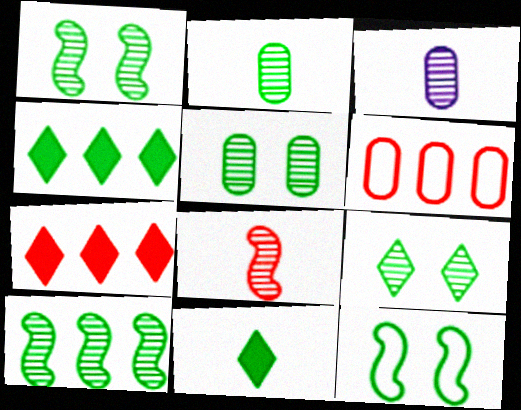[[1, 5, 9], 
[2, 4, 12], 
[2, 9, 10], 
[3, 7, 12]]